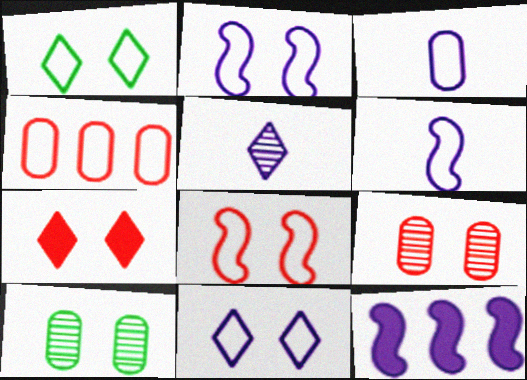[[1, 4, 6], 
[2, 7, 10], 
[7, 8, 9]]